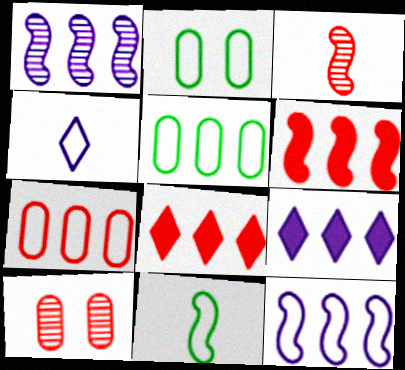[[1, 5, 8], 
[2, 3, 9], 
[9, 10, 11]]